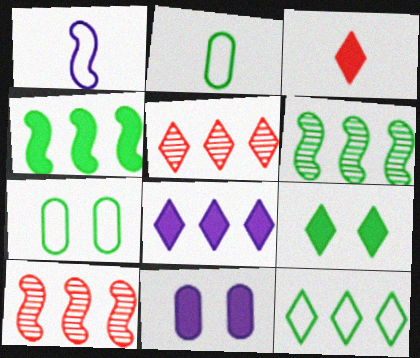[[2, 6, 9], 
[3, 4, 11], 
[3, 8, 9], 
[5, 8, 12]]